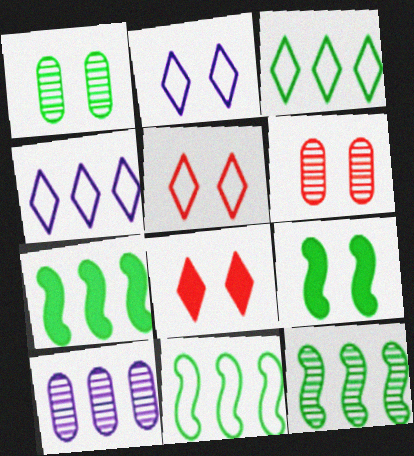[[2, 6, 9], 
[7, 11, 12]]